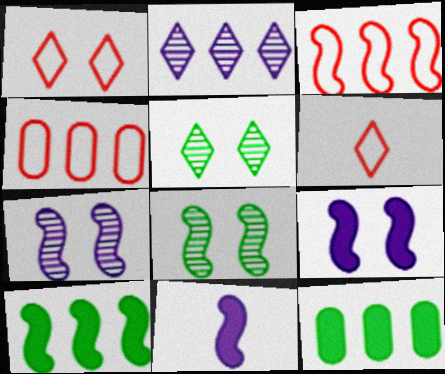[[2, 3, 12], 
[2, 4, 10], 
[3, 8, 11], 
[4, 5, 11], 
[6, 7, 12]]